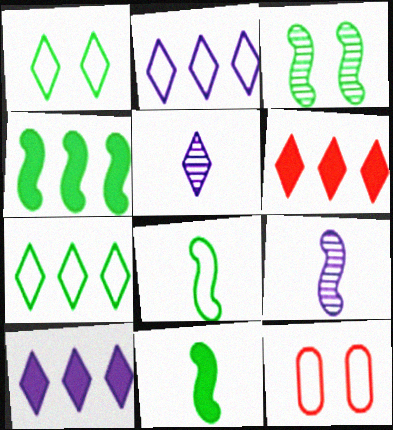[[1, 5, 6], 
[2, 8, 12], 
[3, 4, 8], 
[4, 5, 12]]